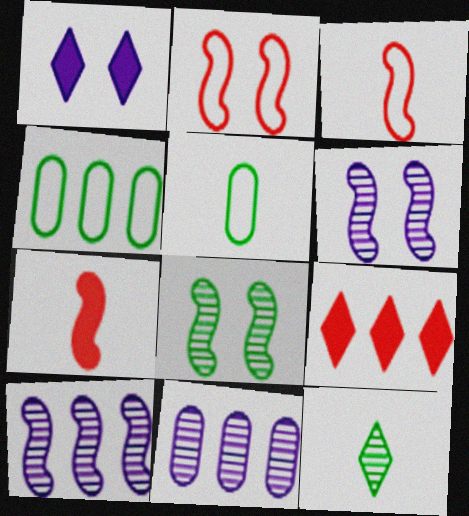[[4, 9, 10], 
[5, 6, 9]]